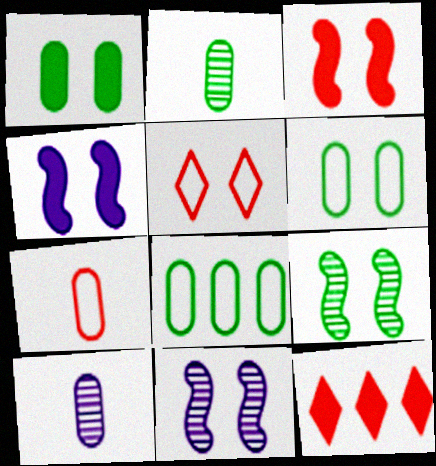[[1, 2, 8], 
[1, 5, 11]]